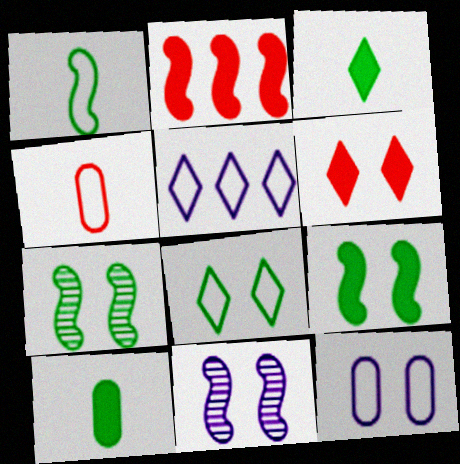[[1, 2, 11], 
[6, 7, 12]]